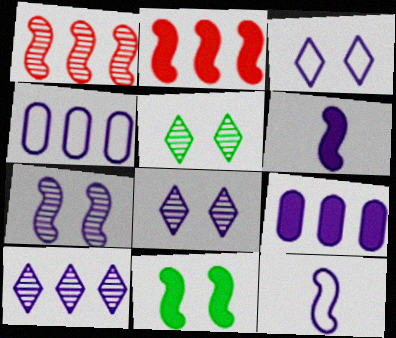[[1, 11, 12], 
[2, 6, 11], 
[3, 4, 12], 
[4, 6, 8], 
[8, 9, 12]]